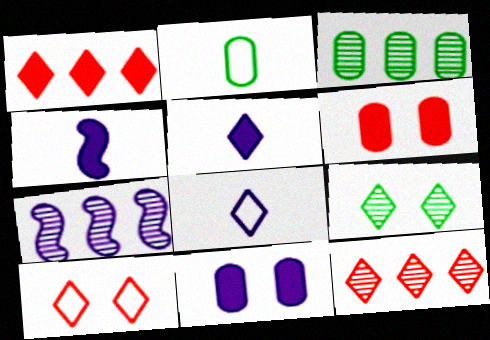[[1, 8, 9], 
[3, 4, 10], 
[3, 7, 12], 
[7, 8, 11]]